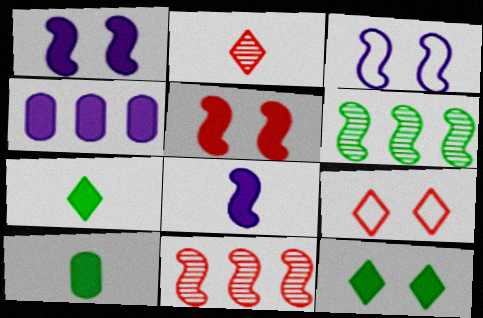[[4, 5, 7]]